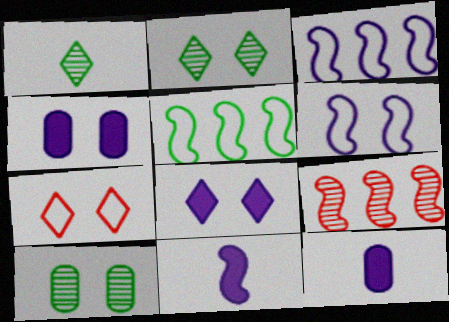[[2, 7, 8]]